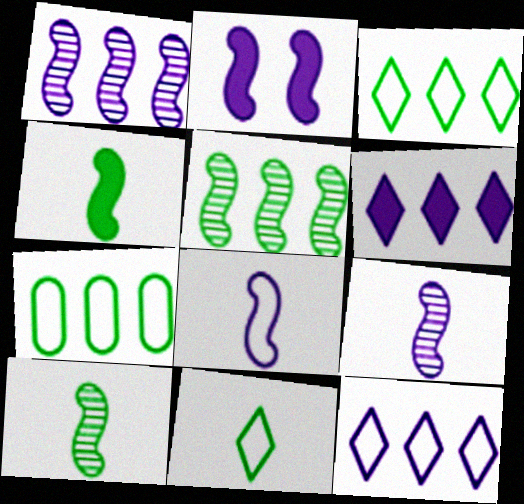[[1, 2, 8]]